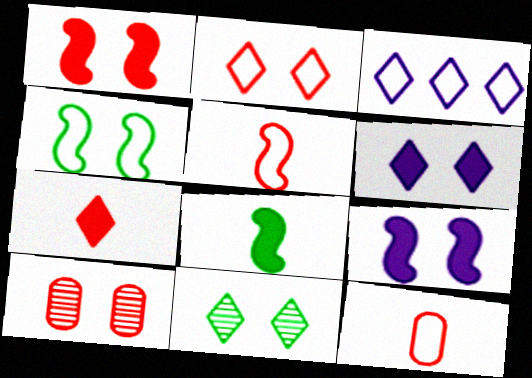[[1, 2, 10], 
[2, 6, 11], 
[3, 4, 12], 
[3, 7, 11], 
[3, 8, 10], 
[4, 6, 10]]